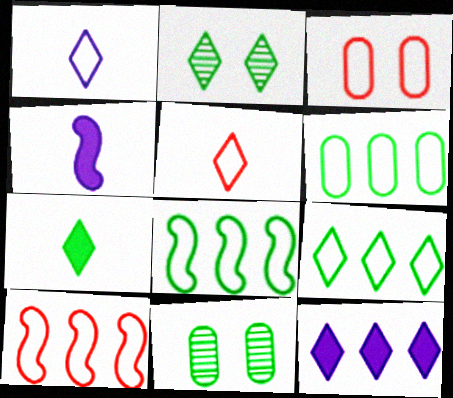[[1, 3, 8], 
[2, 5, 12], 
[2, 7, 9], 
[3, 5, 10], 
[6, 8, 9], 
[7, 8, 11]]